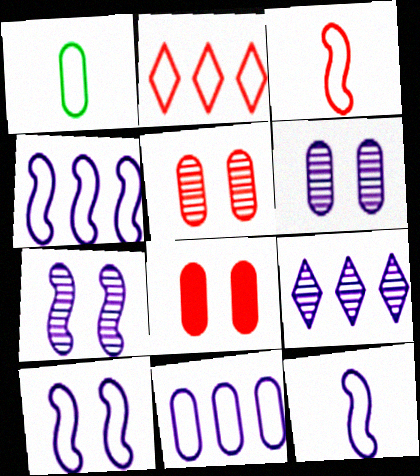[[1, 2, 10], 
[4, 10, 12]]